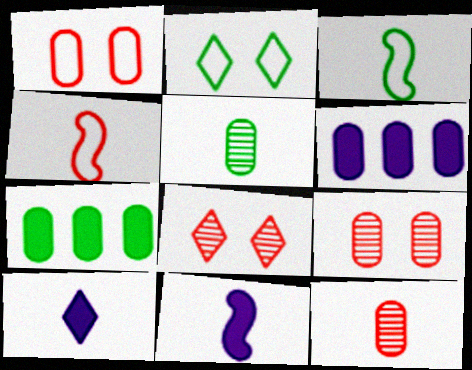[[1, 5, 6], 
[3, 6, 8], 
[3, 10, 12], 
[4, 5, 10]]